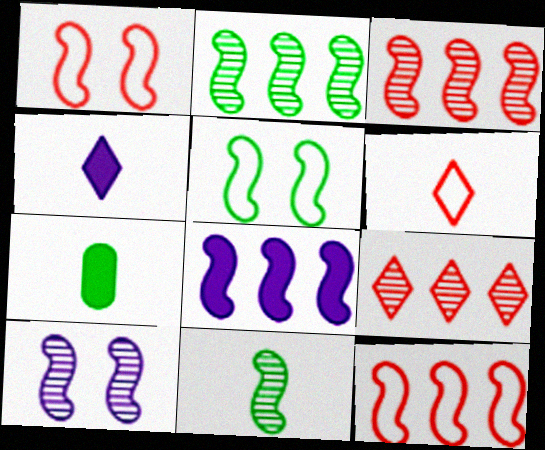[[1, 8, 11], 
[2, 8, 12], 
[3, 10, 11]]